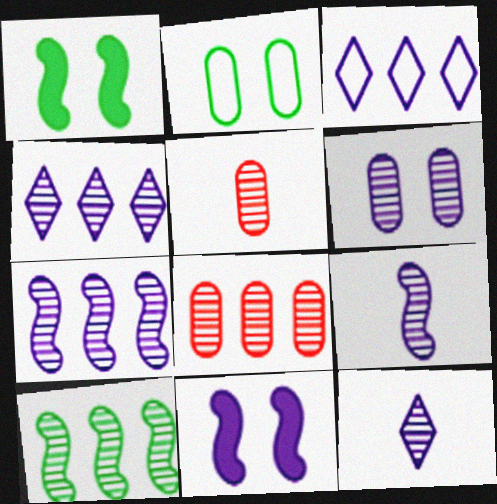[[1, 3, 5], 
[4, 6, 9], 
[4, 8, 10], 
[6, 7, 12]]